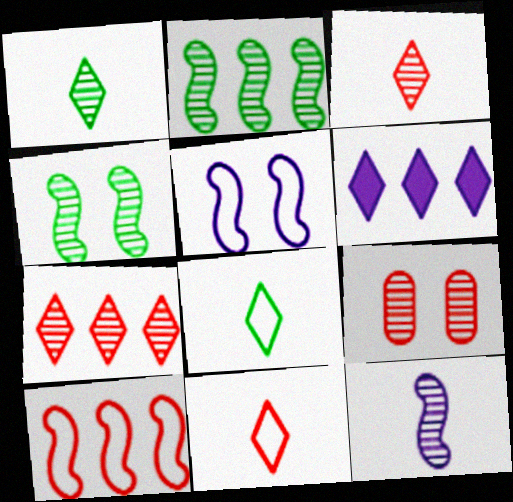[]